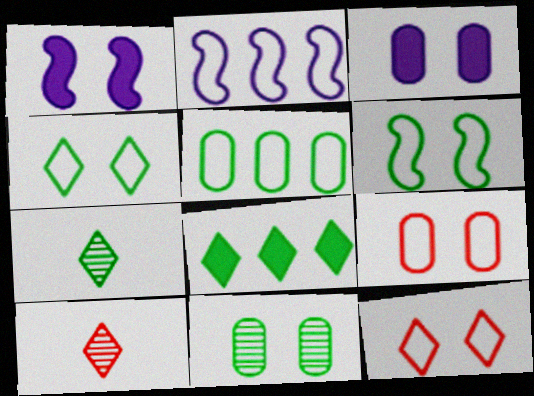[[1, 5, 10], 
[1, 11, 12], 
[3, 9, 11], 
[4, 7, 8]]